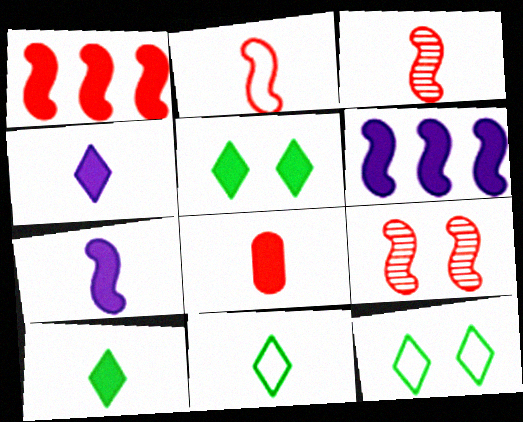[[1, 2, 9], 
[5, 6, 8], 
[7, 8, 10]]